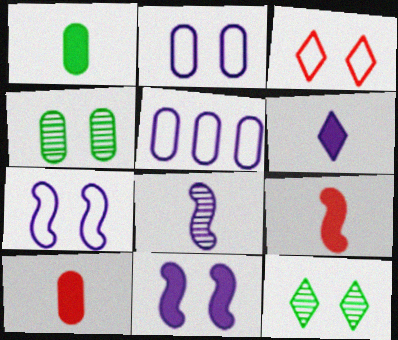[[1, 6, 9], 
[3, 4, 11], 
[4, 5, 10], 
[5, 9, 12]]